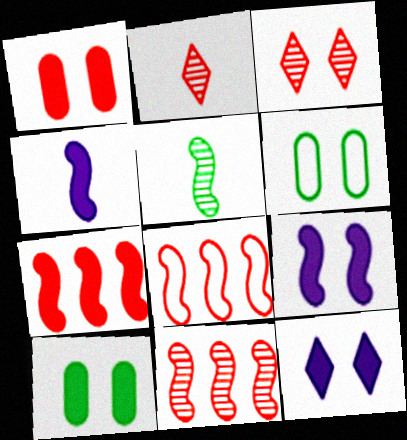[[1, 2, 8], 
[3, 6, 9], 
[5, 8, 9], 
[7, 8, 11]]